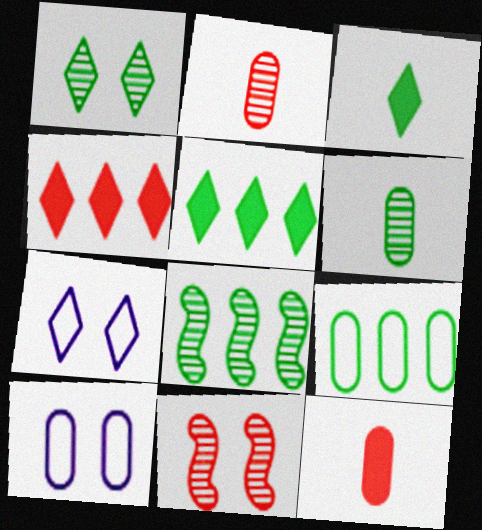[[1, 6, 8], 
[5, 8, 9], 
[7, 8, 12]]